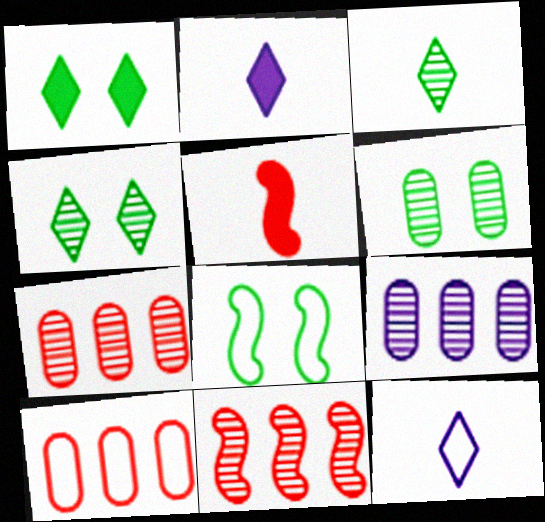[[1, 6, 8], 
[2, 7, 8], 
[8, 10, 12]]